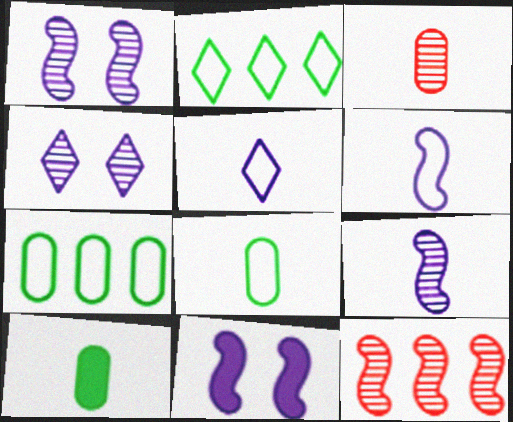[[2, 3, 11]]